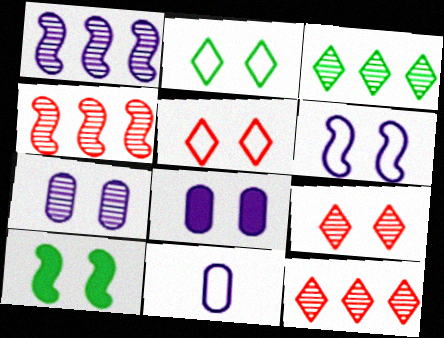[[5, 7, 10], 
[10, 11, 12]]